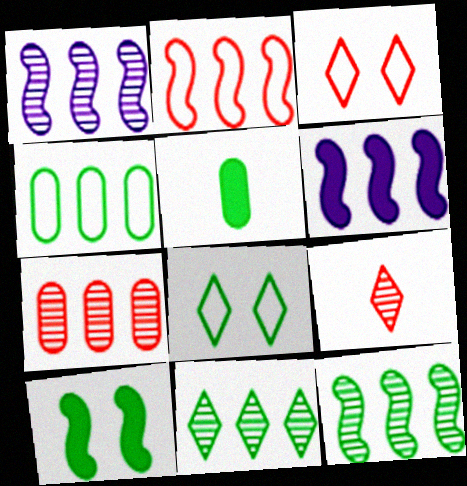[[1, 3, 5], 
[1, 7, 11], 
[2, 6, 12], 
[5, 8, 12]]